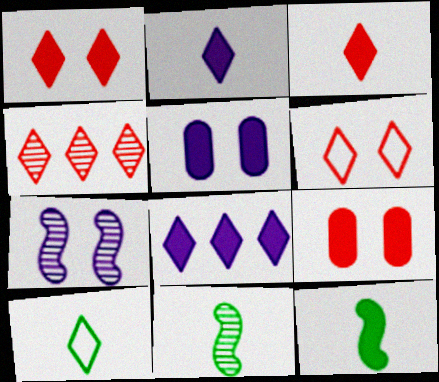[[3, 4, 6], 
[8, 9, 12]]